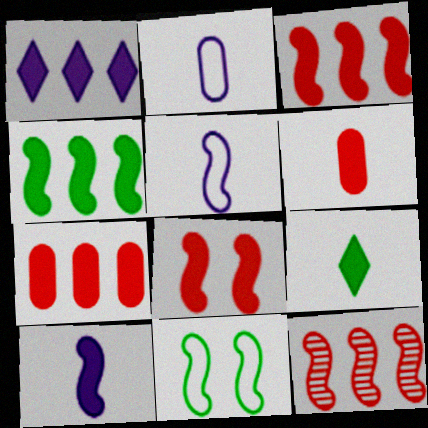[[1, 4, 7], 
[4, 8, 10], 
[6, 9, 10], 
[10, 11, 12]]